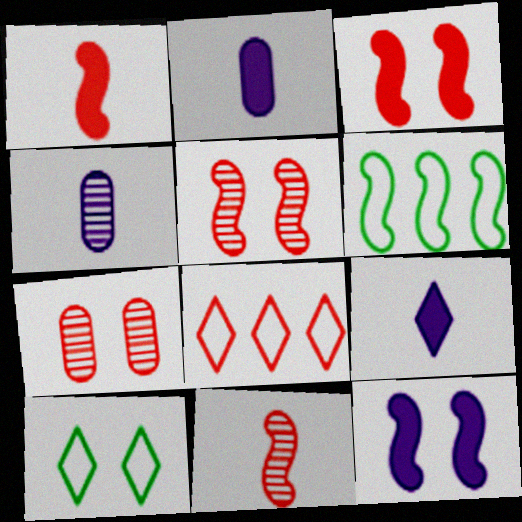[[1, 7, 8], 
[6, 7, 9], 
[6, 11, 12], 
[7, 10, 12]]